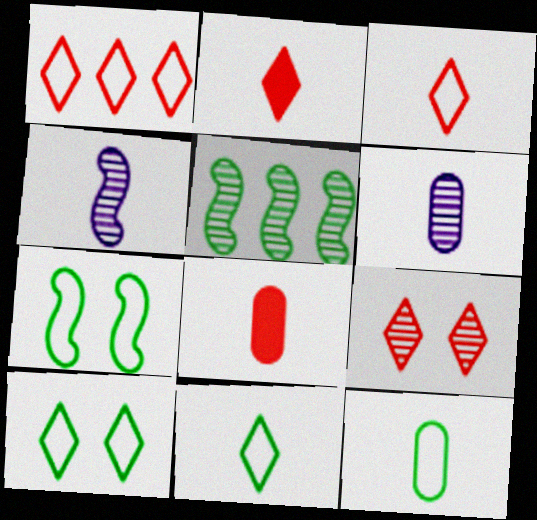[[1, 2, 9], 
[2, 4, 12], 
[4, 8, 11], 
[5, 6, 9], 
[6, 8, 12]]